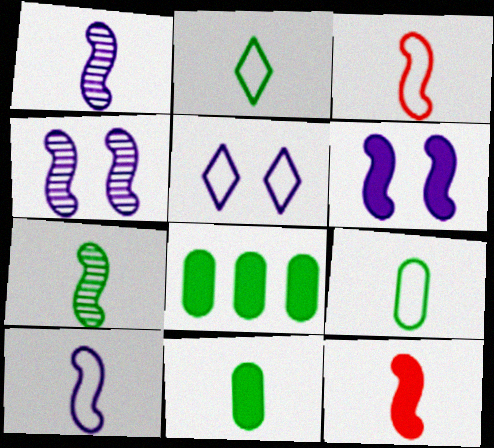[[2, 7, 11], 
[7, 10, 12]]